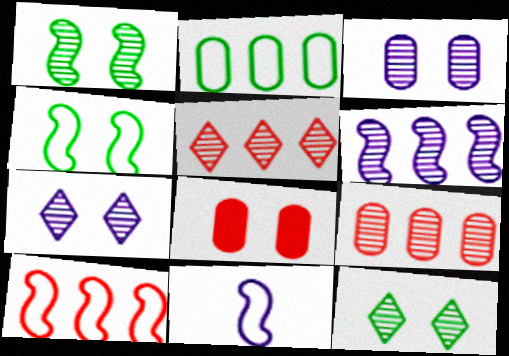[[4, 7, 8], 
[4, 10, 11]]